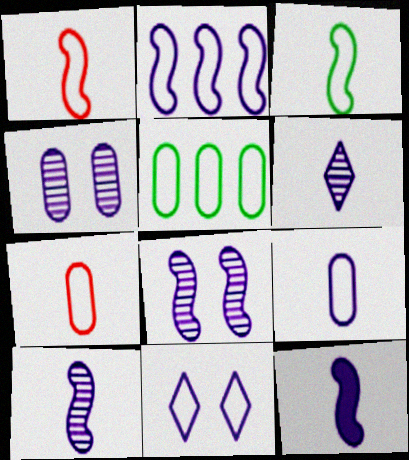[[1, 5, 11], 
[2, 8, 12], 
[2, 9, 11], 
[6, 9, 12]]